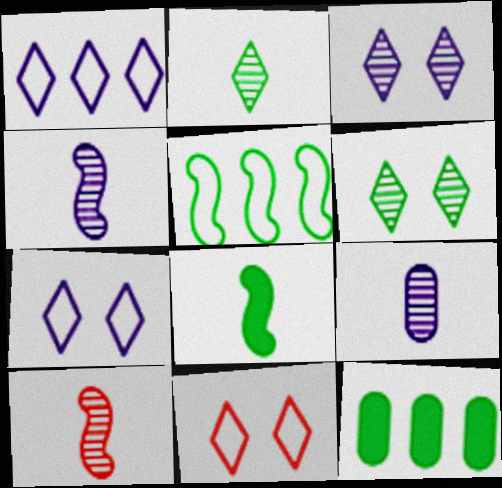[[2, 9, 10], 
[4, 11, 12], 
[7, 10, 12]]